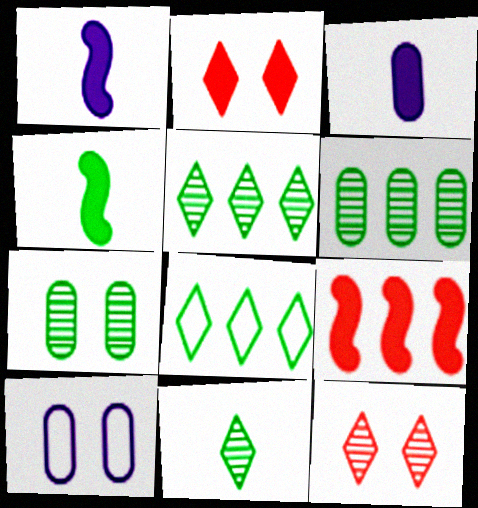[[4, 7, 8], 
[9, 10, 11]]